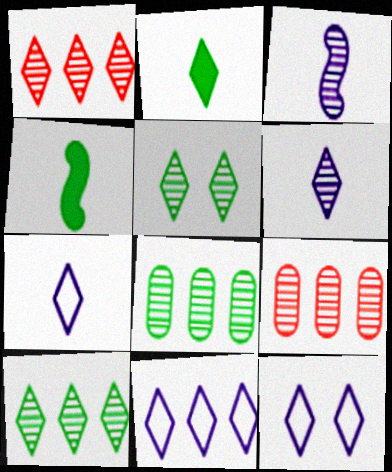[[1, 2, 12], 
[1, 5, 6], 
[3, 5, 9], 
[4, 9, 12], 
[7, 11, 12]]